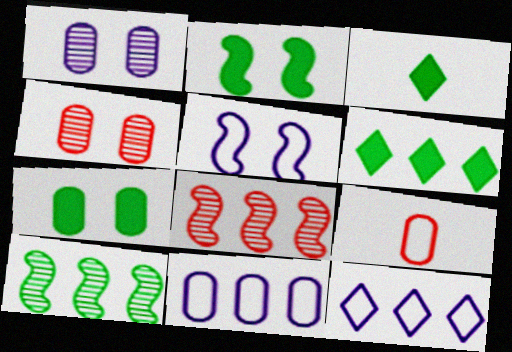[[6, 8, 11]]